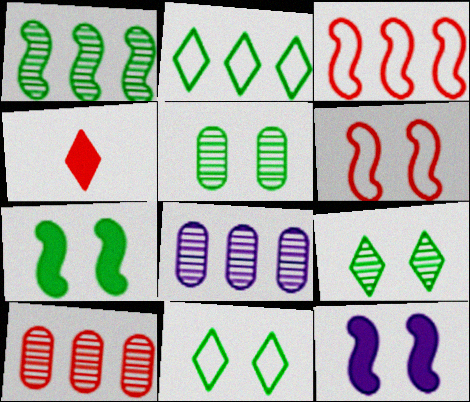[[4, 6, 10], 
[5, 7, 11]]